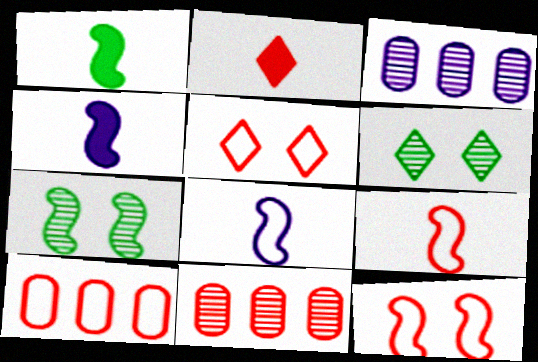[[1, 3, 5], 
[2, 11, 12], 
[4, 6, 10], 
[5, 9, 10]]